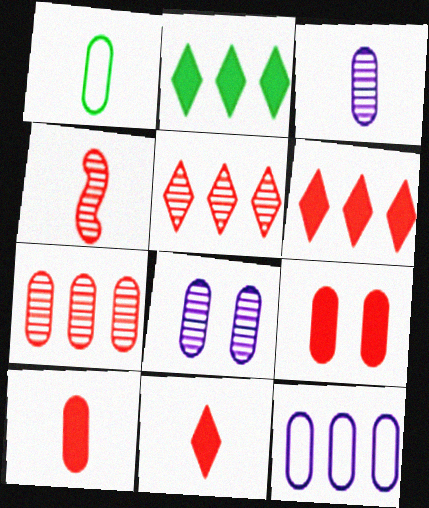[[1, 3, 10]]